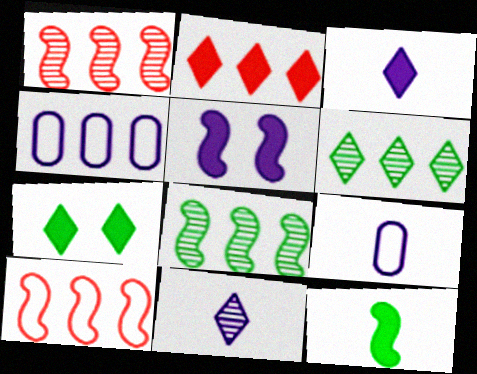[[1, 7, 9], 
[2, 3, 7], 
[2, 4, 8], 
[4, 5, 11]]